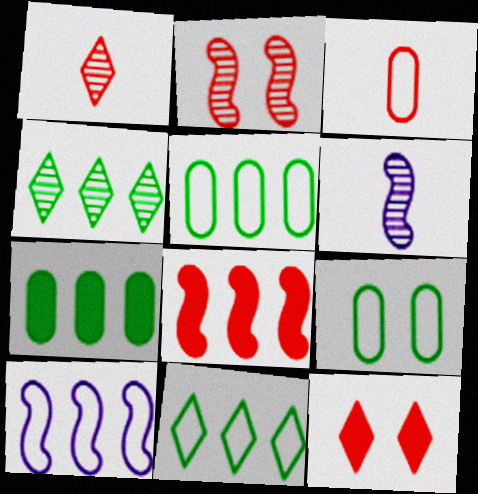[[5, 6, 12]]